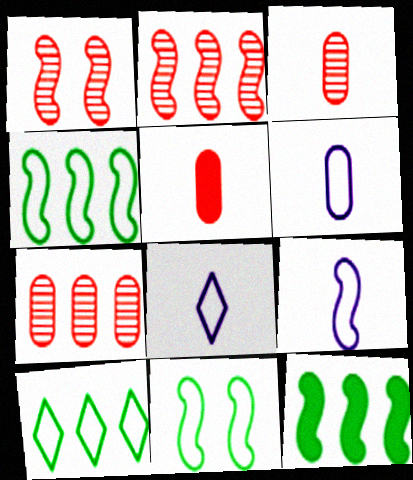[[1, 9, 12], 
[6, 8, 9]]